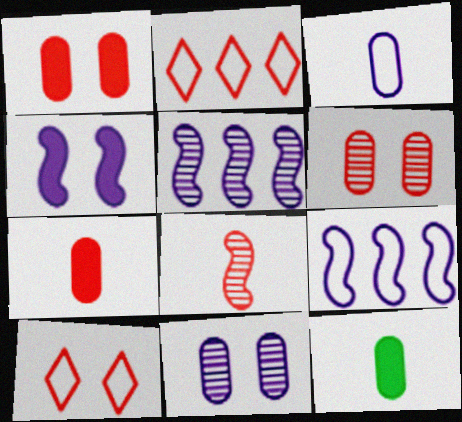[[1, 2, 8], 
[5, 10, 12]]